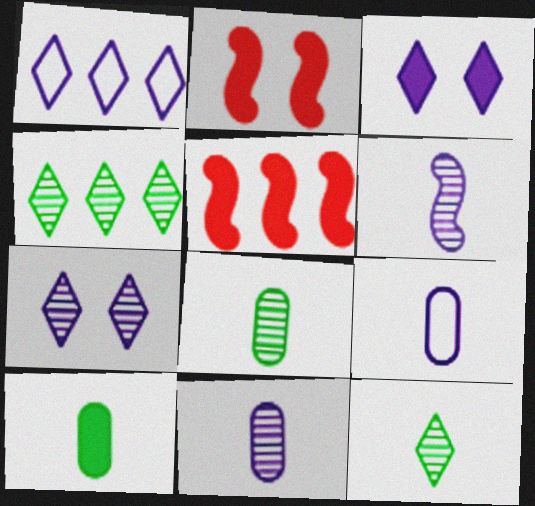[[1, 2, 8], 
[2, 4, 9], 
[3, 5, 10]]